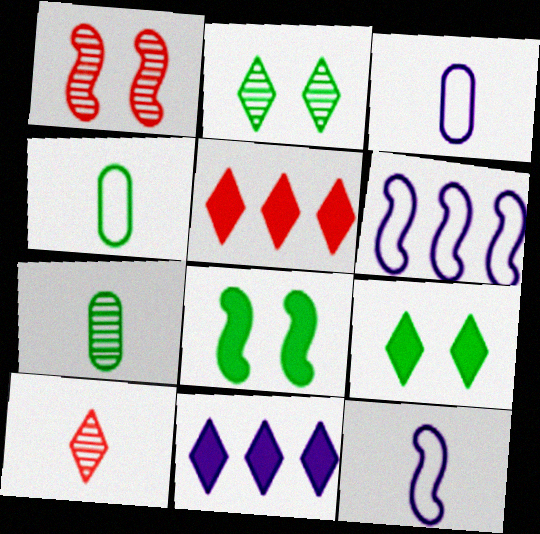[[1, 4, 11]]